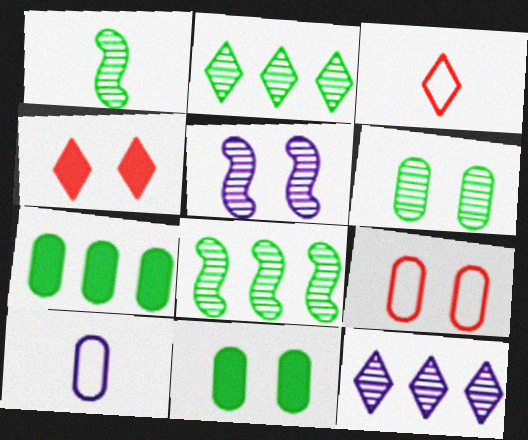[[1, 2, 6], 
[3, 5, 7], 
[4, 8, 10]]